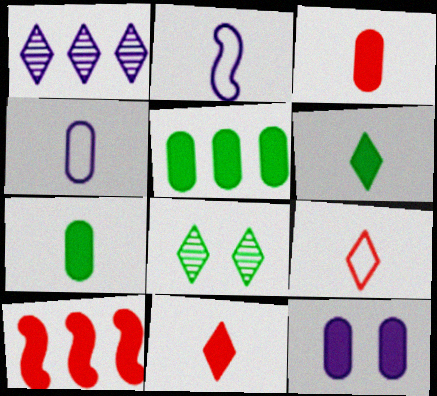[[1, 2, 12], 
[3, 5, 12], 
[4, 8, 10], 
[6, 10, 12]]